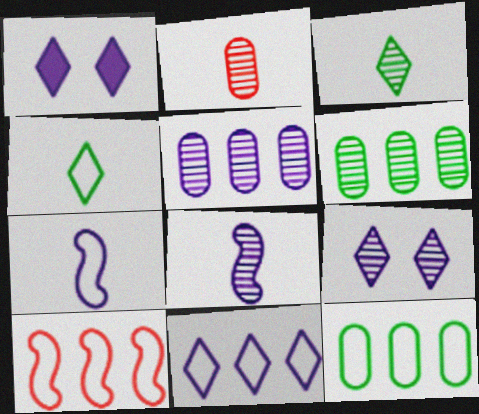[[1, 5, 7], 
[2, 3, 8], 
[5, 8, 9], 
[10, 11, 12]]